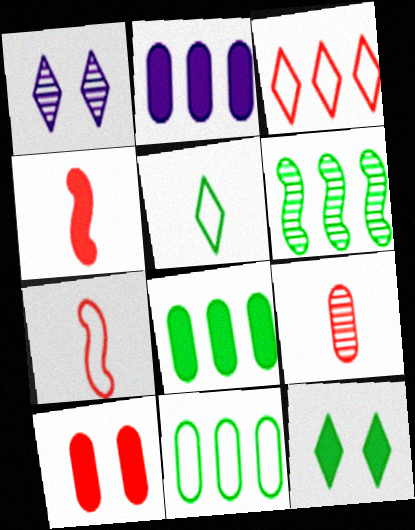[[1, 4, 11], 
[1, 6, 9], 
[1, 7, 8], 
[2, 3, 6], 
[2, 4, 12]]